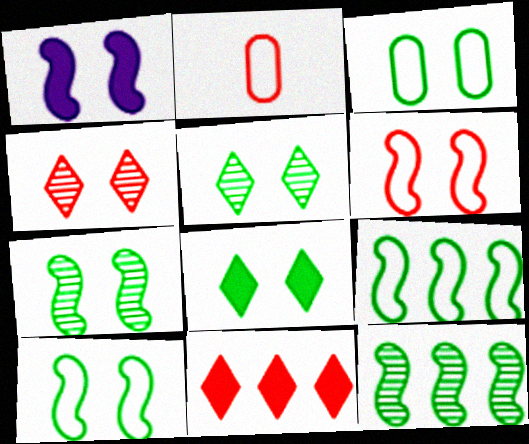[[1, 3, 4], 
[1, 6, 7], 
[3, 7, 8]]